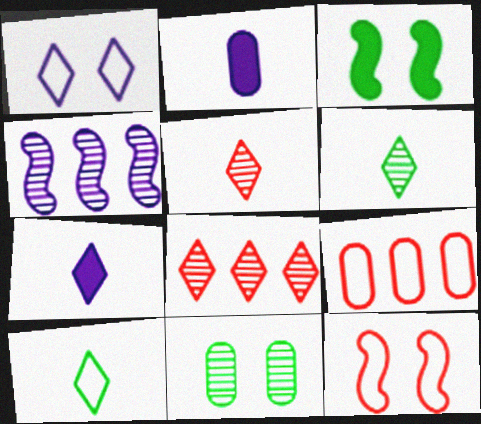[[1, 2, 4], 
[2, 9, 11], 
[4, 5, 11], 
[5, 7, 10]]